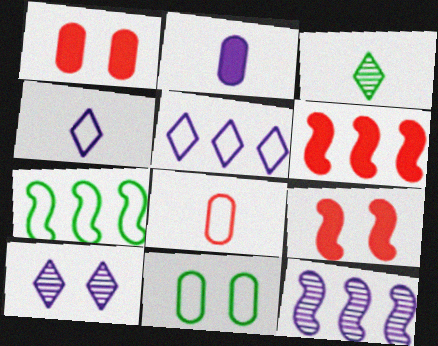[[6, 7, 12], 
[9, 10, 11]]